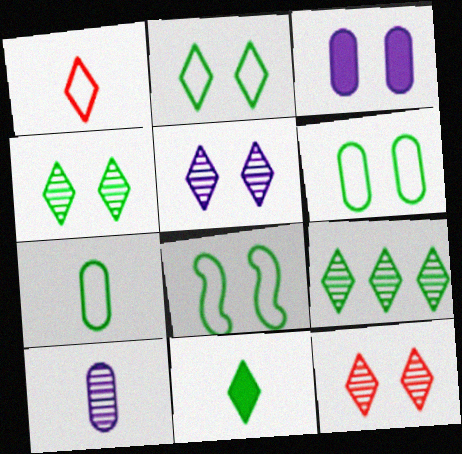[[2, 6, 8], 
[2, 9, 11], 
[3, 8, 12], 
[4, 5, 12]]